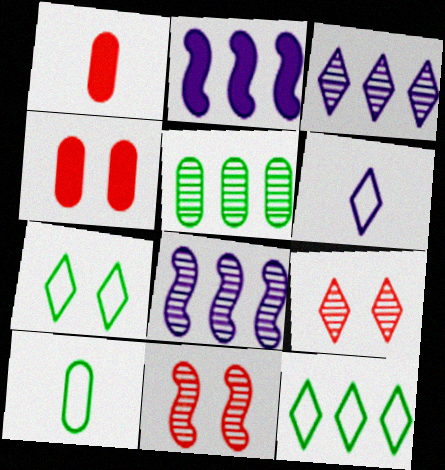[[1, 7, 8], 
[2, 9, 10]]